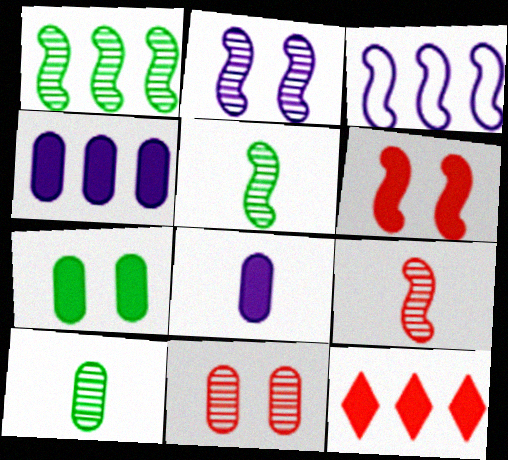[[1, 2, 9], 
[3, 5, 6]]